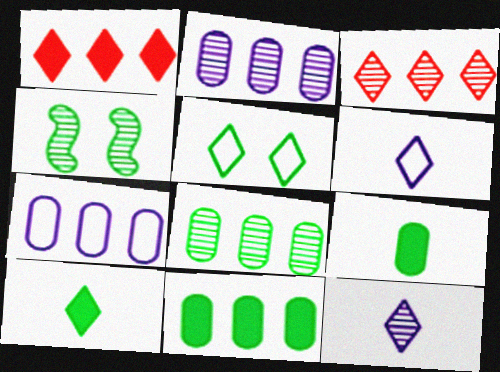[[1, 5, 12]]